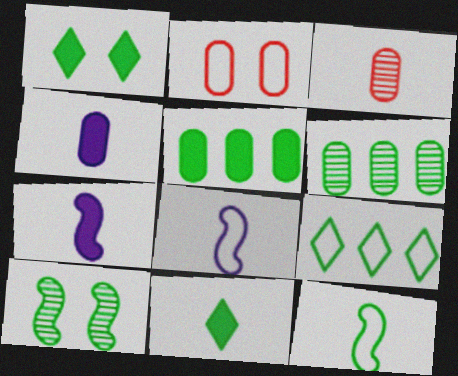[[1, 6, 12], 
[2, 4, 6], 
[2, 8, 9], 
[3, 8, 11]]